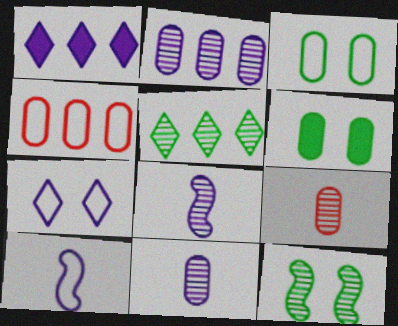[[4, 6, 11]]